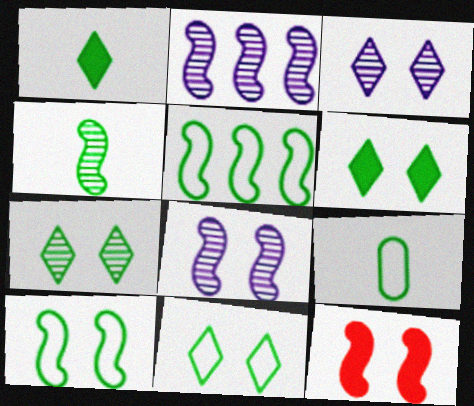[[1, 4, 9], 
[5, 9, 11], 
[6, 7, 11], 
[8, 10, 12]]